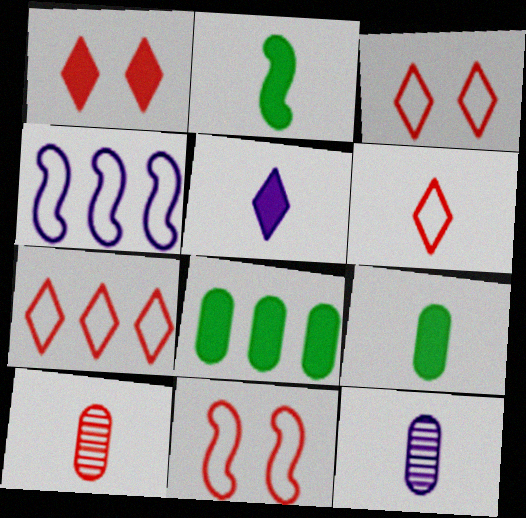[[2, 6, 12], 
[3, 6, 7]]